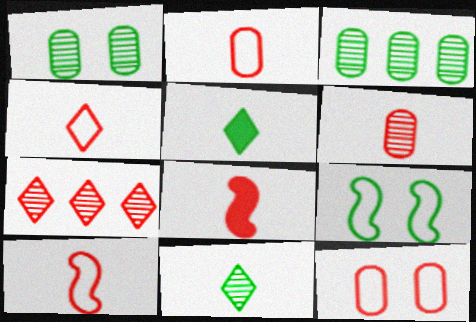[[2, 4, 10], 
[3, 5, 9], 
[4, 6, 8], 
[7, 8, 12]]